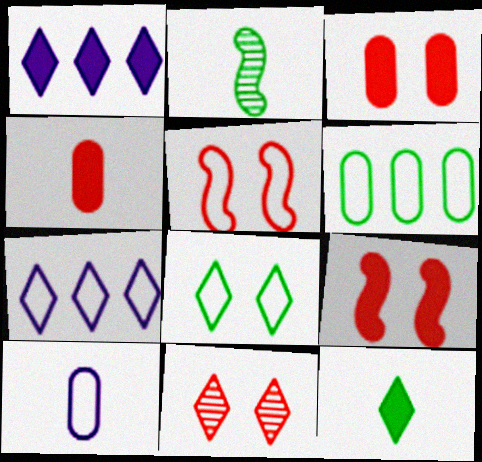[[2, 3, 7], 
[3, 5, 11], 
[7, 11, 12]]